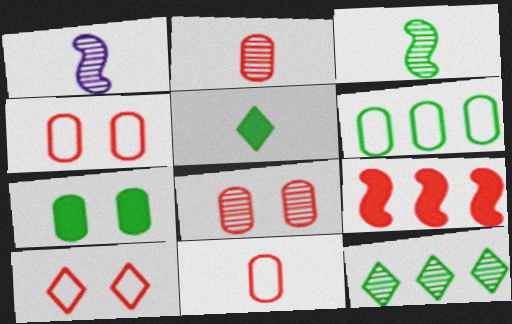[[1, 5, 11], 
[1, 8, 12], 
[2, 9, 10]]